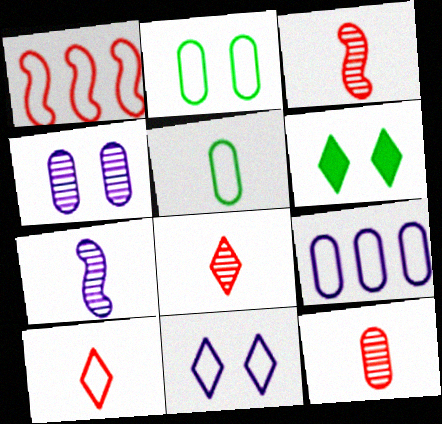[[1, 5, 11], 
[3, 6, 9], 
[3, 8, 12]]